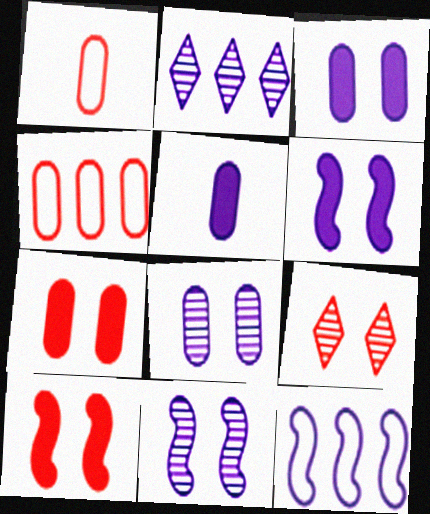[]